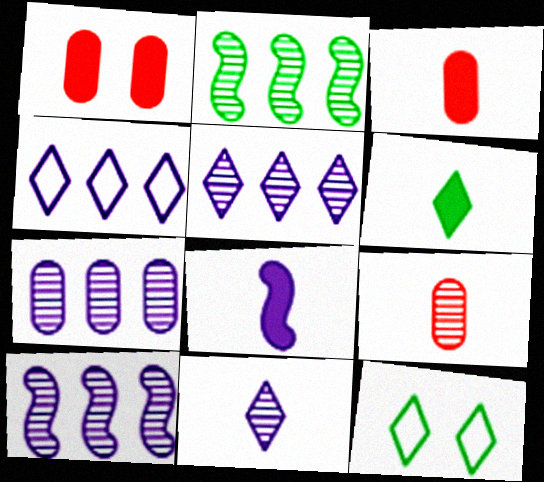[[3, 6, 8], 
[3, 10, 12], 
[5, 7, 10]]